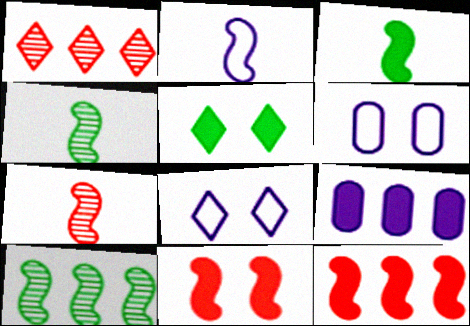[[1, 3, 6], 
[2, 3, 7], 
[2, 10, 11]]